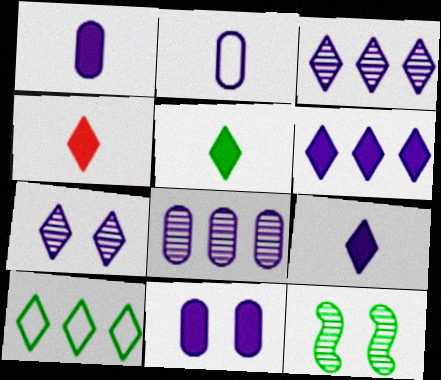[[2, 8, 11], 
[4, 5, 9], 
[4, 7, 10]]